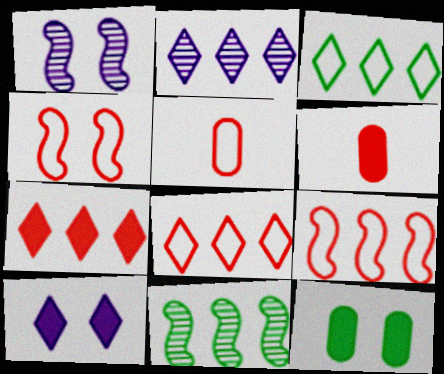[[1, 3, 6], 
[2, 3, 7], 
[4, 5, 8], 
[5, 10, 11]]